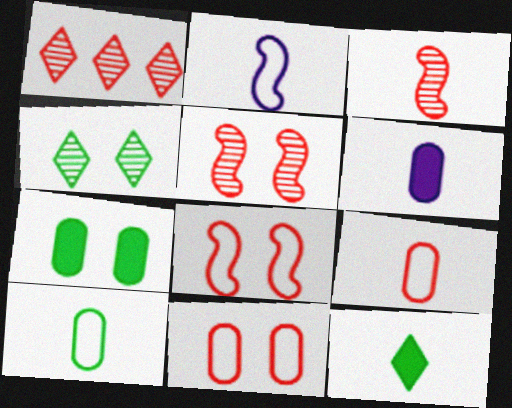[[1, 2, 7]]